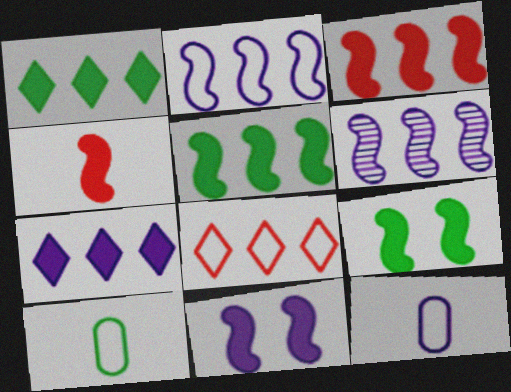[[4, 5, 11]]